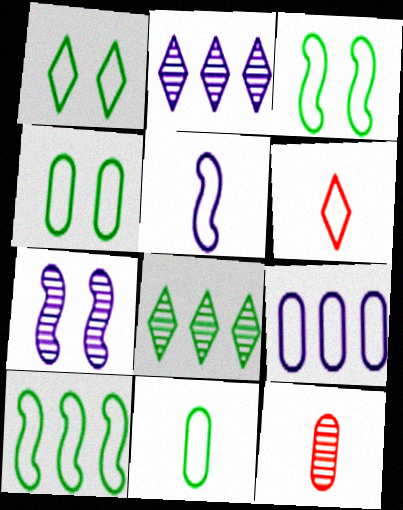[[1, 3, 4], 
[1, 10, 11], 
[3, 6, 9], 
[5, 6, 11], 
[7, 8, 12]]